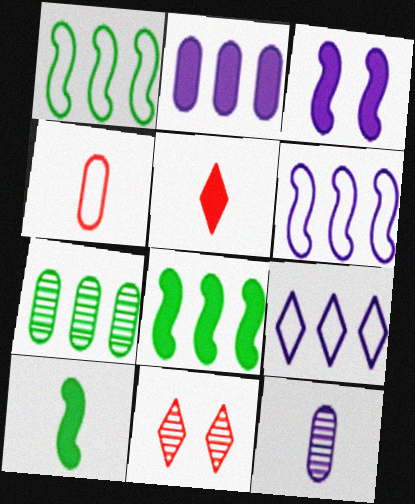[[3, 9, 12]]